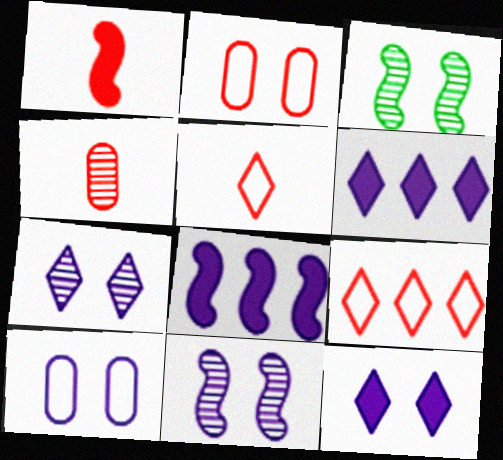[[1, 4, 5], 
[2, 3, 12], 
[10, 11, 12]]